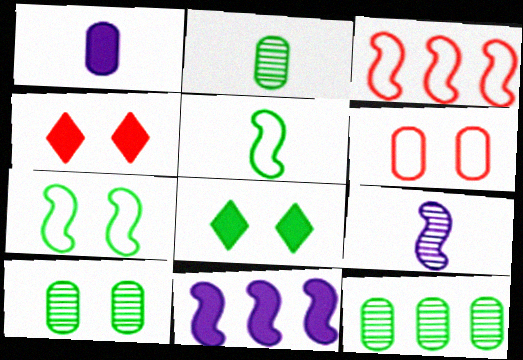[[1, 6, 12], 
[2, 10, 12], 
[5, 8, 12], 
[7, 8, 10]]